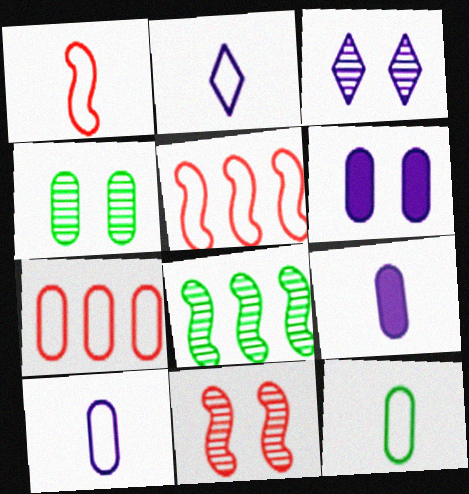[[1, 2, 12], 
[3, 4, 11], 
[4, 7, 9]]